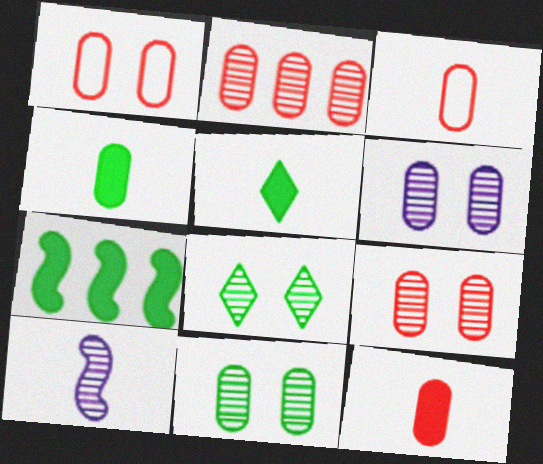[[1, 2, 12], 
[2, 8, 10], 
[3, 5, 10], 
[6, 9, 11]]